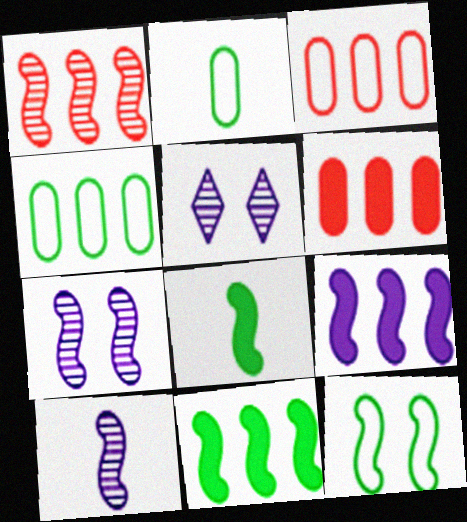[[3, 5, 8]]